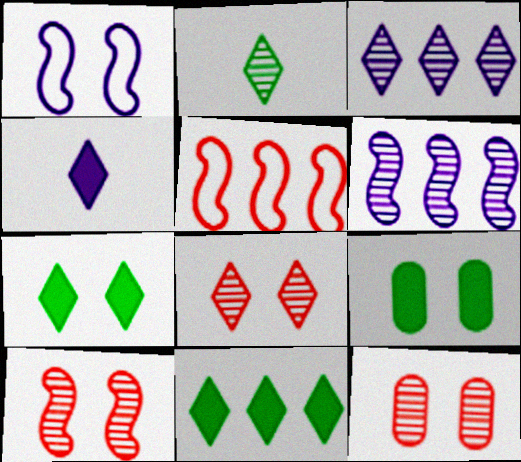[[1, 7, 12], 
[1, 8, 9], 
[2, 3, 8], 
[2, 6, 12], 
[8, 10, 12]]